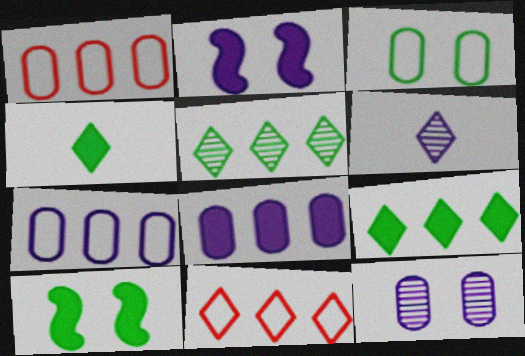[[1, 6, 10], 
[2, 6, 7]]